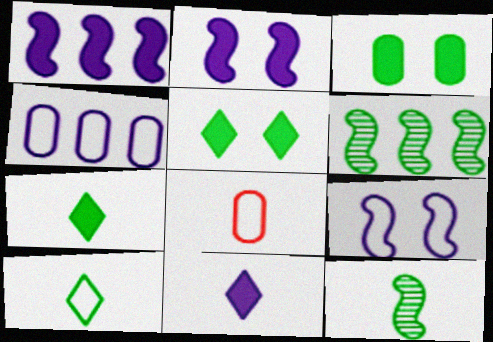[[3, 6, 10], 
[8, 11, 12]]